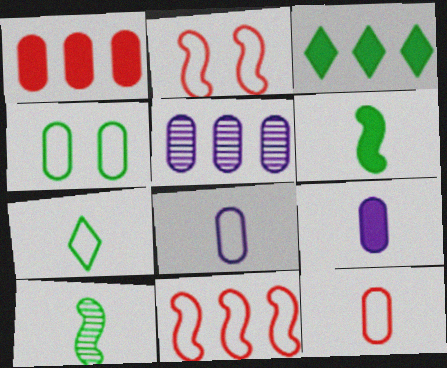[[3, 4, 10], 
[3, 5, 11]]